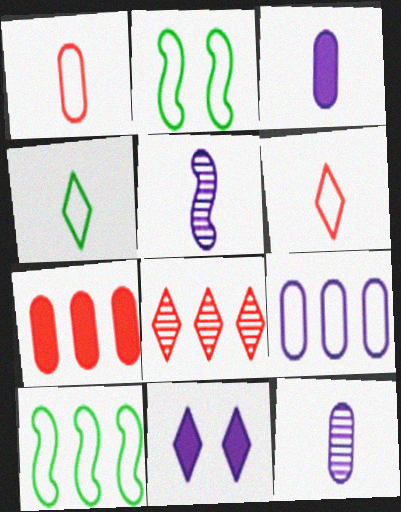[[2, 3, 8], 
[2, 6, 9], 
[4, 8, 11], 
[5, 9, 11]]